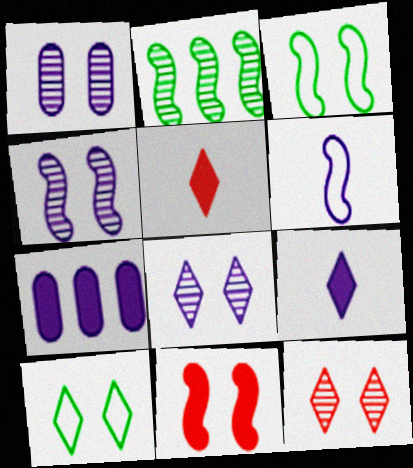[[1, 4, 8], 
[1, 10, 11], 
[2, 6, 11], 
[3, 4, 11], 
[6, 7, 8]]